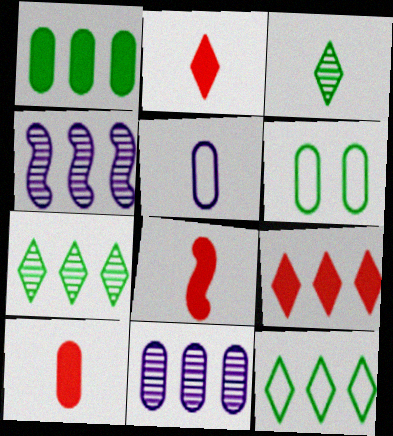[[2, 4, 6], 
[2, 8, 10], 
[3, 5, 8], 
[6, 10, 11]]